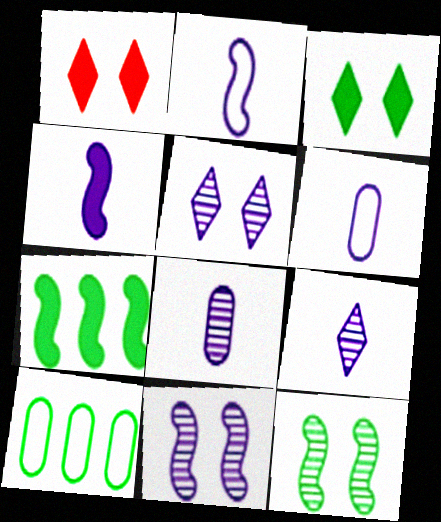[[4, 6, 9]]